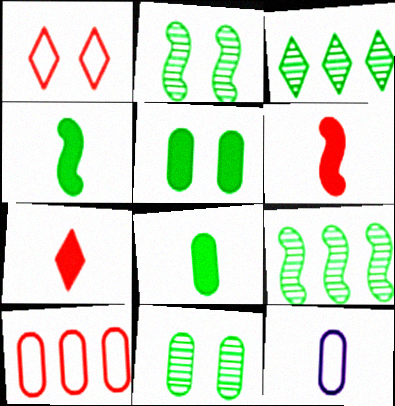[]